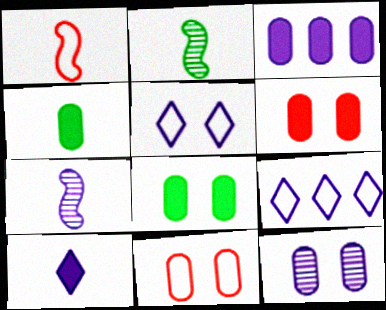[[2, 6, 9], 
[3, 4, 6], 
[3, 5, 7], 
[8, 11, 12]]